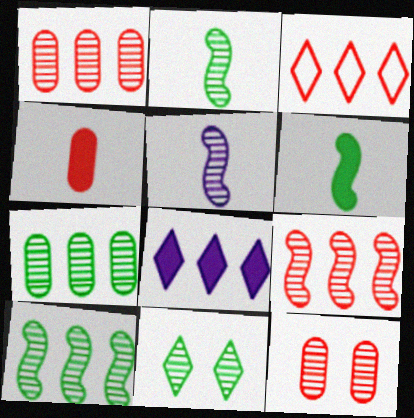[[1, 5, 11], 
[2, 7, 11]]